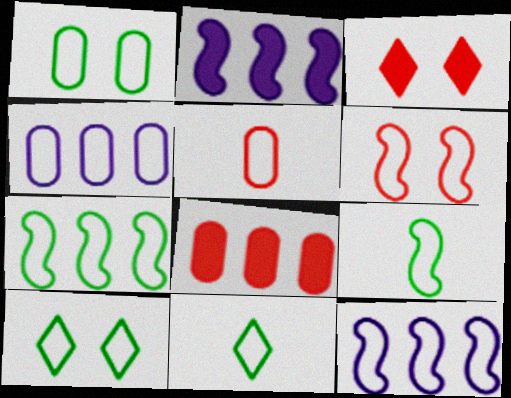[[1, 4, 5], 
[1, 7, 11], 
[4, 6, 11], 
[5, 10, 12], 
[6, 9, 12]]